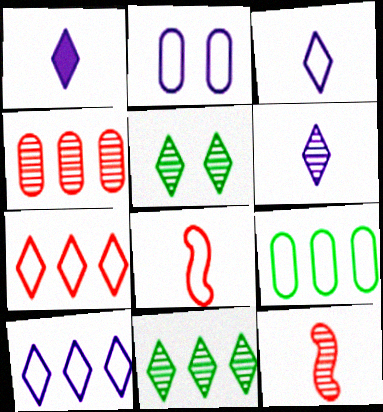[[1, 3, 6], 
[1, 5, 7]]